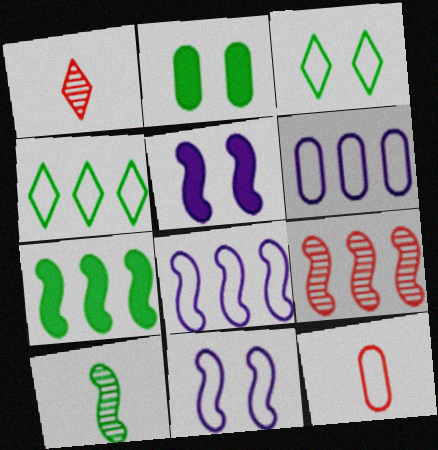[[1, 2, 8], 
[2, 4, 10], 
[3, 8, 12], 
[4, 11, 12], 
[7, 8, 9]]